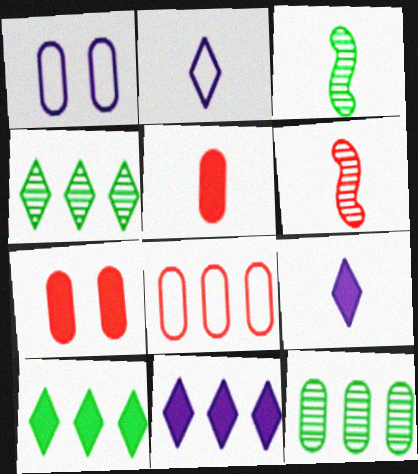[[1, 5, 12], 
[1, 6, 10], 
[2, 3, 5]]